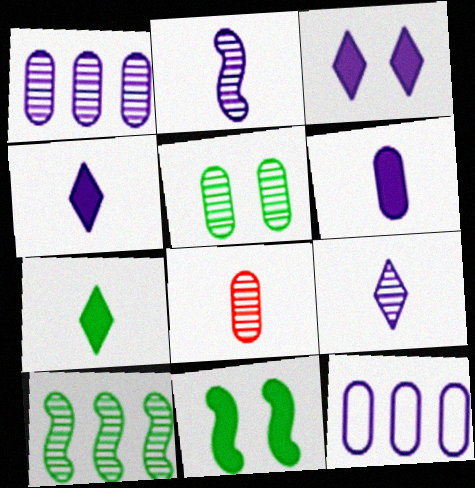[[1, 5, 8], 
[2, 3, 12]]